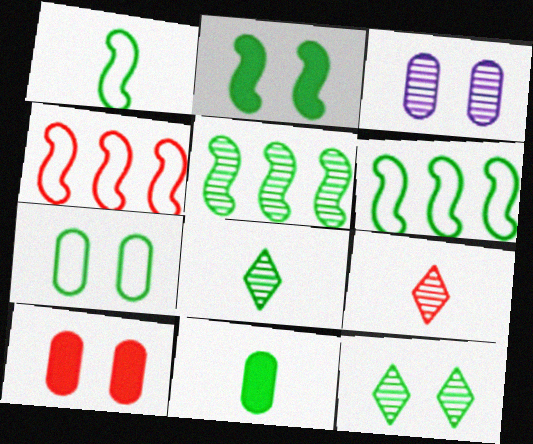[[1, 2, 5], 
[1, 8, 11], 
[2, 7, 12], 
[3, 5, 9], 
[3, 7, 10], 
[4, 9, 10], 
[6, 11, 12]]